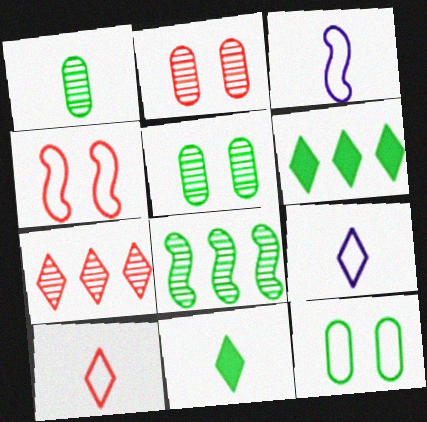[[2, 3, 6], 
[8, 11, 12]]